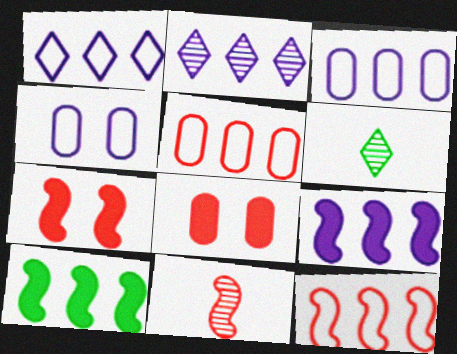[[2, 3, 9], 
[2, 5, 10], 
[3, 6, 7], 
[7, 11, 12]]